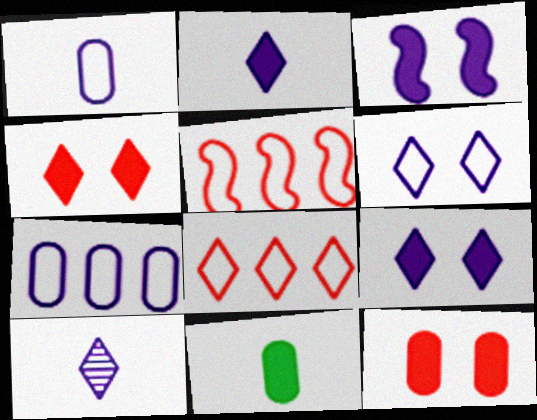[[3, 7, 10]]